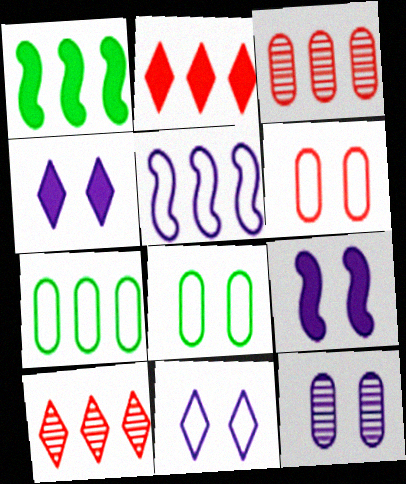[[9, 11, 12]]